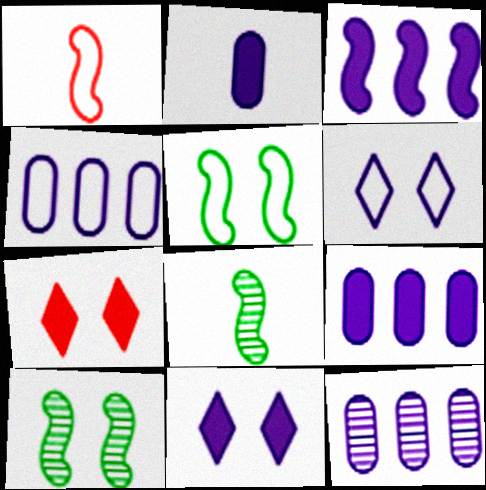[[1, 3, 10], 
[2, 3, 11], 
[4, 7, 8], 
[4, 9, 12]]